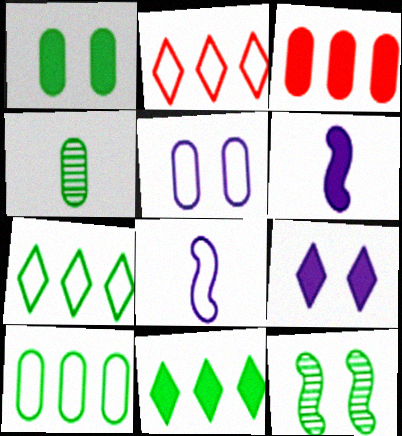[[1, 4, 10], 
[3, 4, 5]]